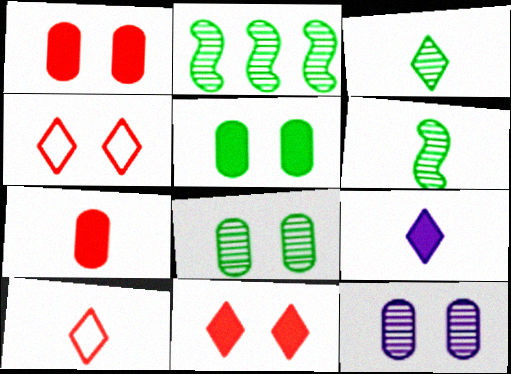[[2, 3, 8], 
[3, 9, 10]]